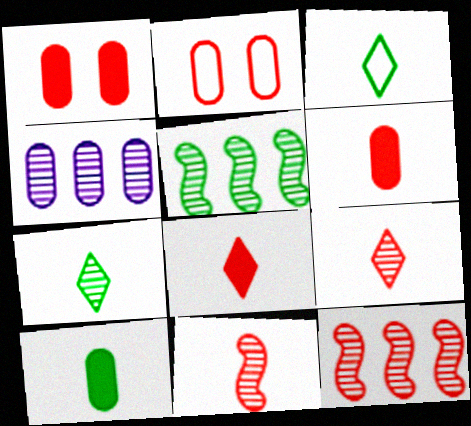[[2, 4, 10], 
[2, 8, 12]]